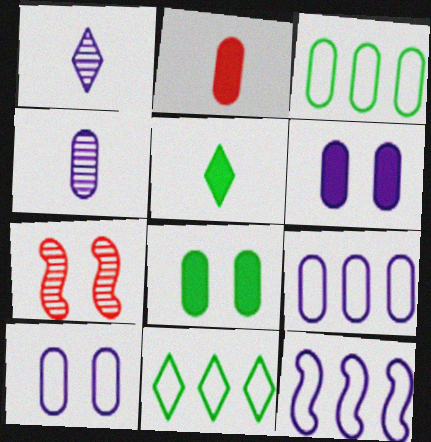[[1, 6, 12], 
[4, 6, 9], 
[5, 7, 9]]